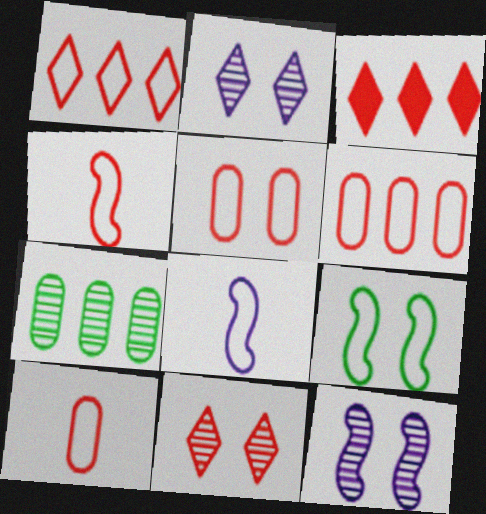[[1, 4, 5], 
[5, 6, 10]]